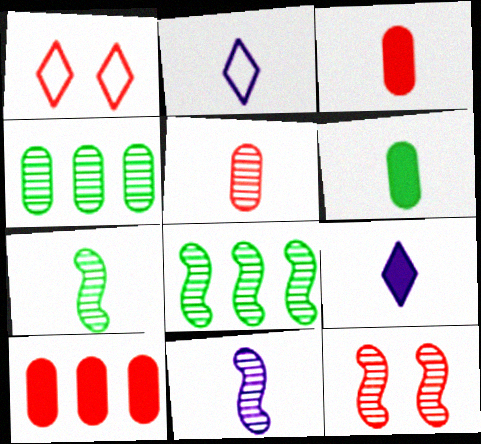[[2, 3, 7], 
[8, 11, 12]]